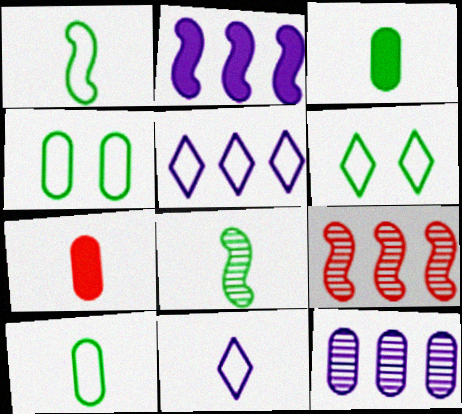[[2, 5, 12], 
[4, 7, 12], 
[7, 8, 11]]